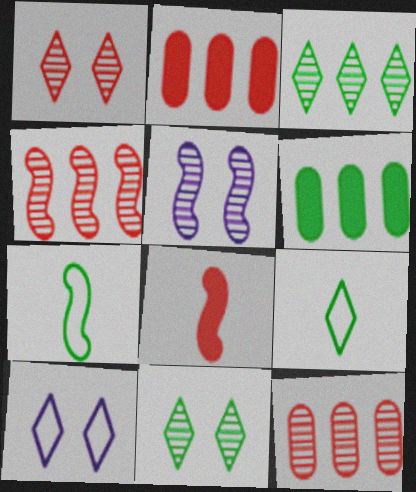[[2, 5, 9], 
[6, 7, 11]]